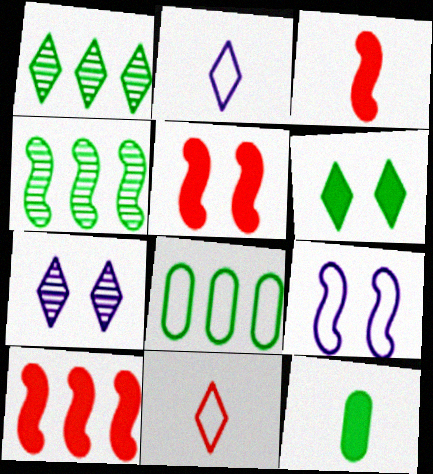[[3, 4, 9], 
[3, 5, 10], 
[3, 7, 8], 
[8, 9, 11]]